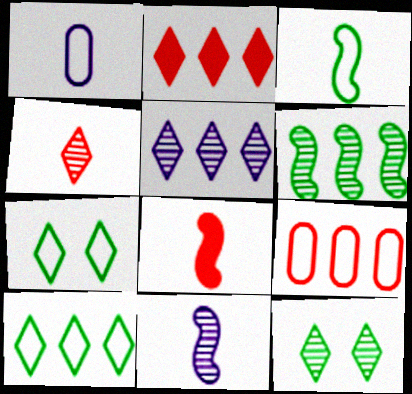[[2, 5, 10], 
[3, 8, 11], 
[4, 5, 12]]